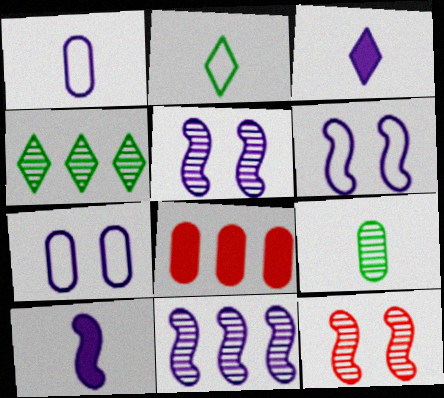[[2, 5, 8], 
[3, 7, 11], 
[6, 10, 11], 
[7, 8, 9]]